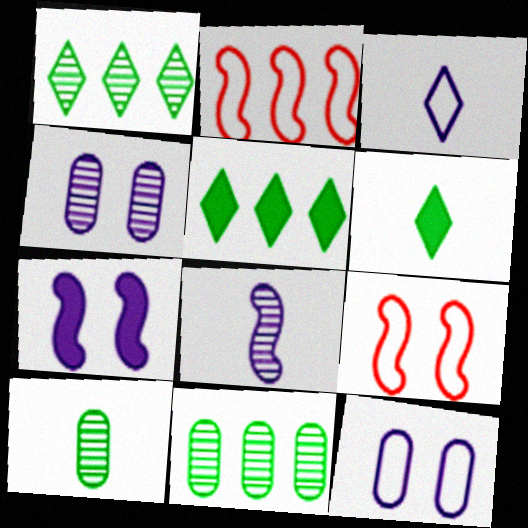[[2, 4, 6]]